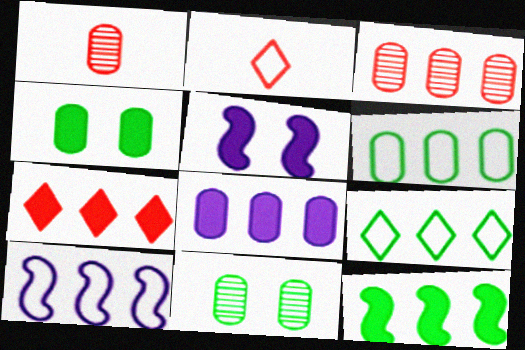[[1, 5, 9], 
[3, 6, 8], 
[7, 8, 12]]